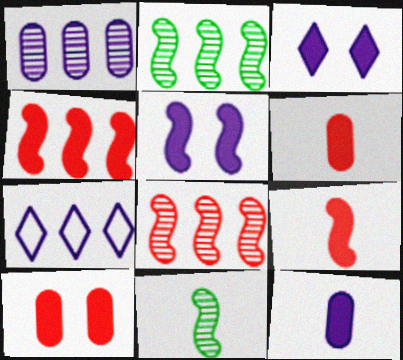[[7, 10, 11]]